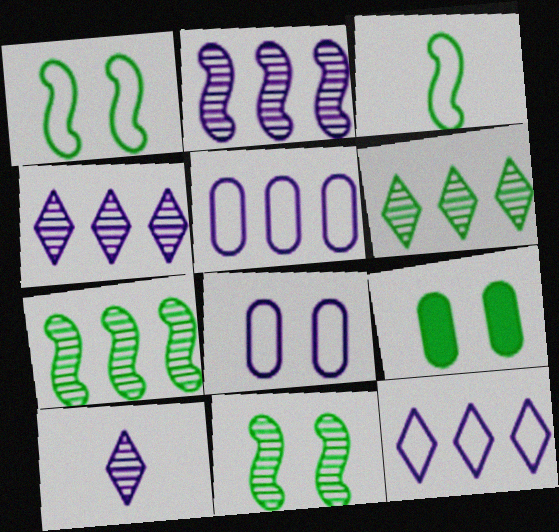[[3, 6, 9]]